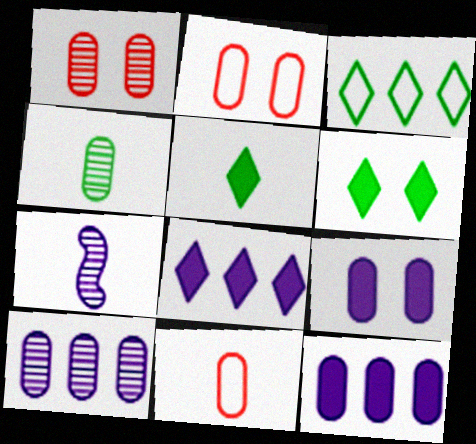[[1, 4, 10], 
[2, 4, 12], 
[5, 7, 11]]